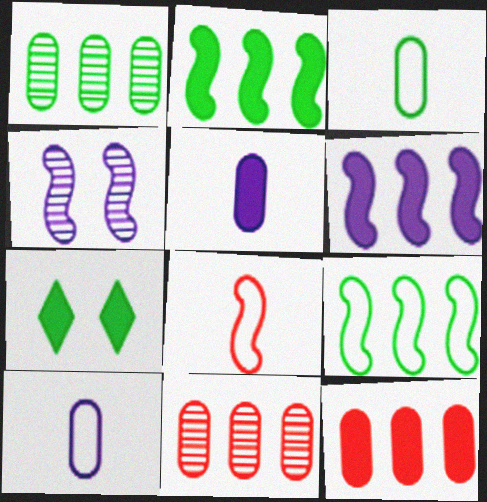[[2, 4, 8]]